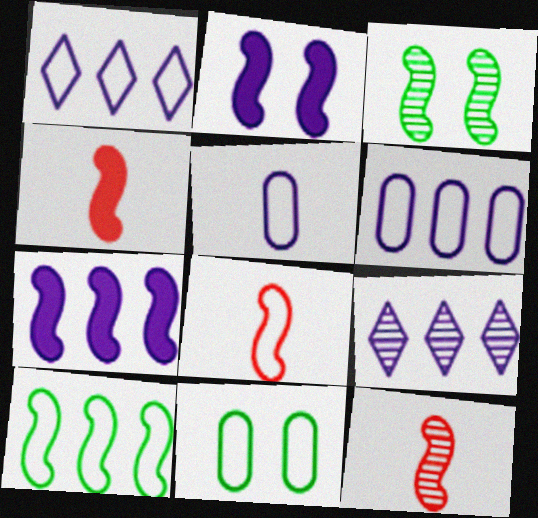[[1, 8, 11], 
[2, 5, 9], 
[2, 10, 12], 
[3, 7, 8], 
[4, 8, 12], 
[4, 9, 11], 
[6, 7, 9]]